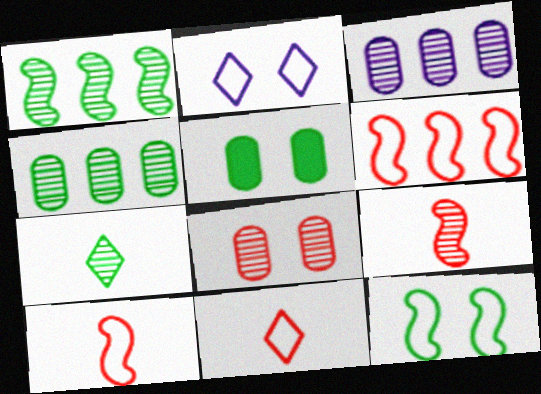[]